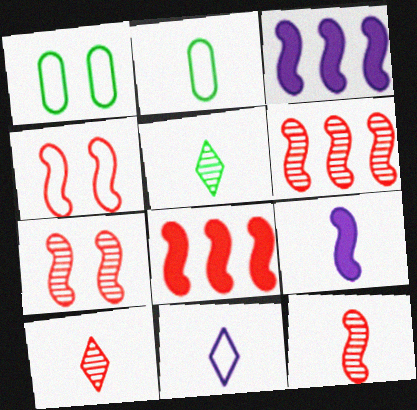[[1, 3, 10], 
[2, 9, 10], 
[4, 8, 12], 
[6, 7, 12]]